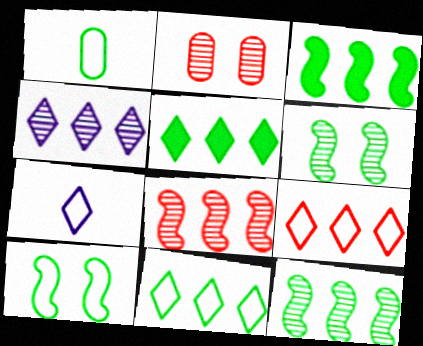[[1, 5, 6], 
[1, 10, 11], 
[2, 3, 7], 
[4, 5, 9]]